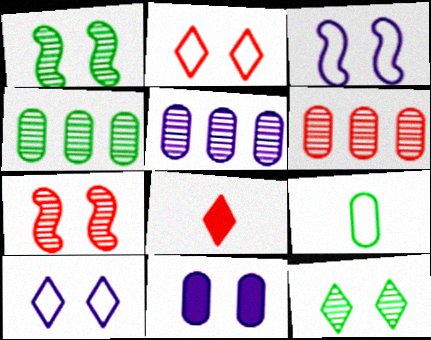[[1, 2, 11], 
[3, 4, 8], 
[4, 5, 6], 
[6, 9, 11]]